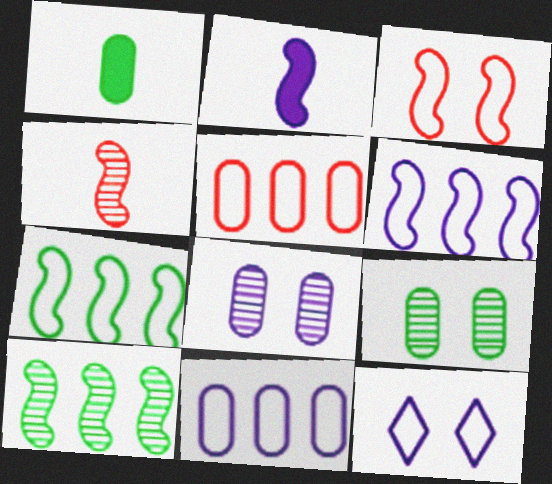[[1, 5, 8], 
[2, 3, 10]]